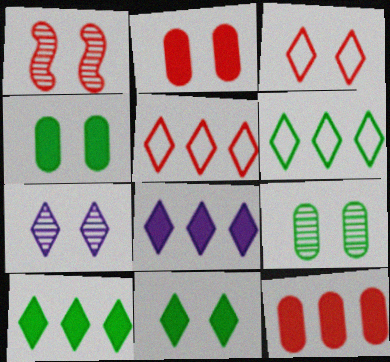[[1, 2, 3], 
[1, 7, 9], 
[3, 7, 11]]